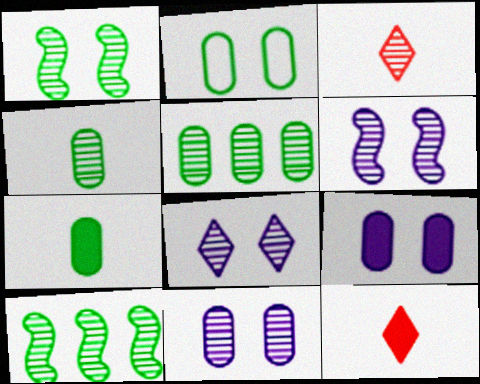[[2, 5, 7], 
[3, 5, 6], 
[3, 10, 11], 
[6, 8, 11]]